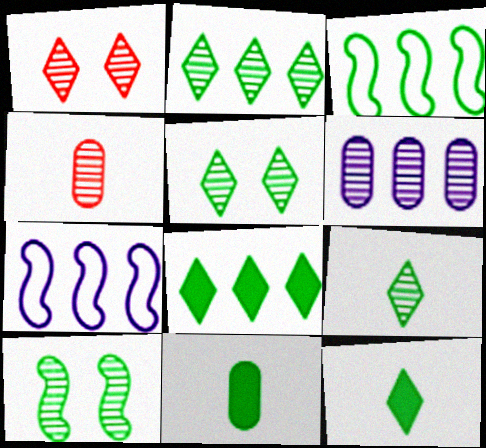[[1, 7, 11], 
[2, 5, 9], 
[3, 5, 11]]